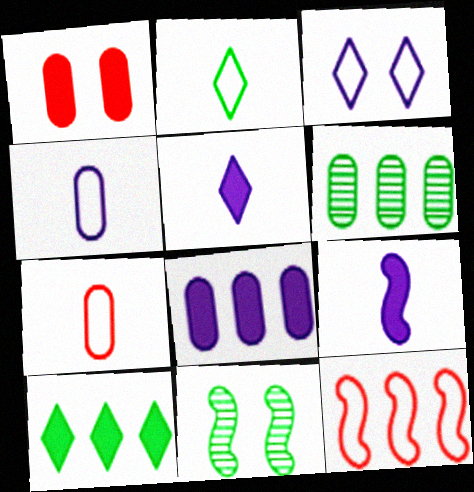[[1, 3, 11], 
[1, 4, 6], 
[1, 9, 10], 
[9, 11, 12]]